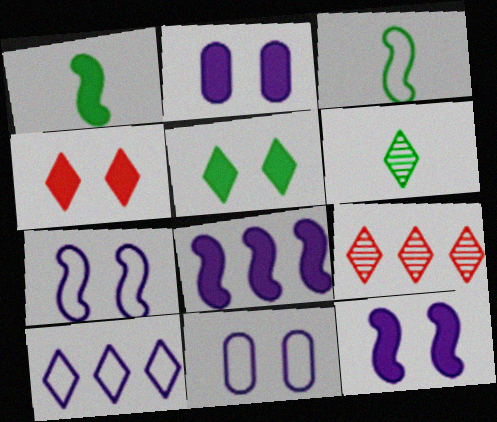[[1, 9, 11], 
[2, 3, 9], 
[4, 6, 10]]